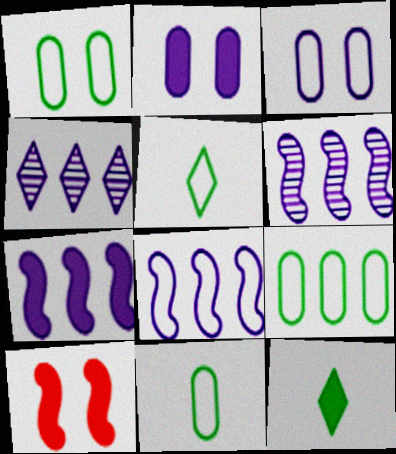[[1, 9, 11], 
[4, 10, 11], 
[6, 7, 8]]